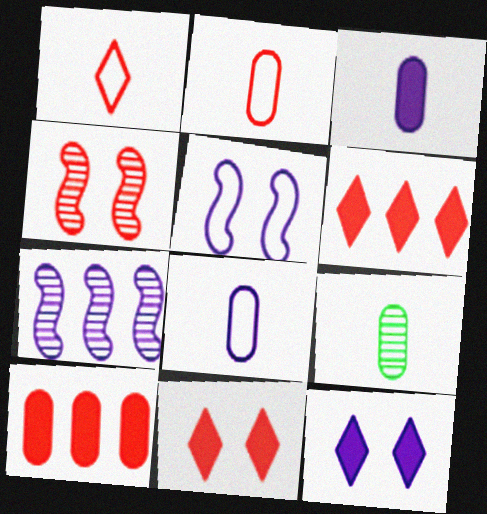[[1, 4, 10], 
[2, 3, 9], 
[2, 4, 6], 
[5, 6, 9], 
[7, 8, 12]]